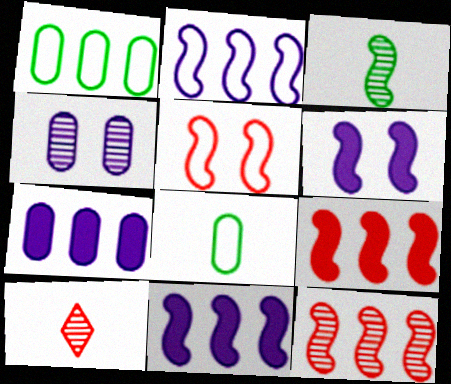[[1, 6, 10], 
[3, 5, 11]]